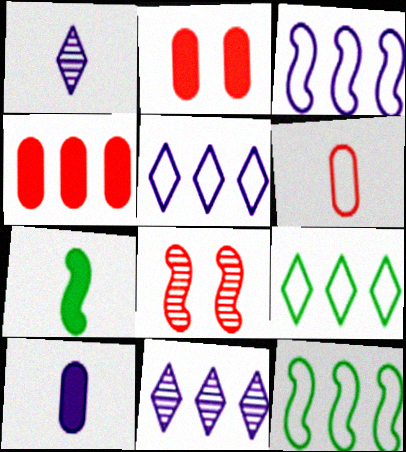[[1, 2, 12], 
[1, 6, 7], 
[3, 7, 8], 
[4, 11, 12], 
[8, 9, 10]]